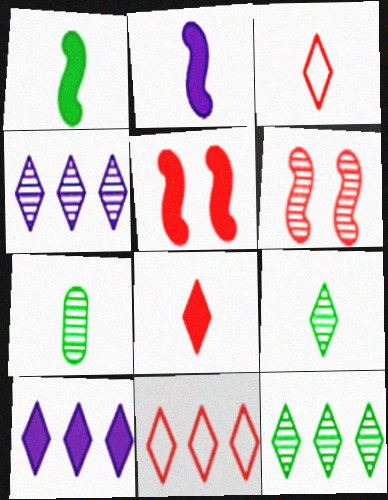[[2, 3, 7], 
[4, 6, 7], 
[10, 11, 12]]